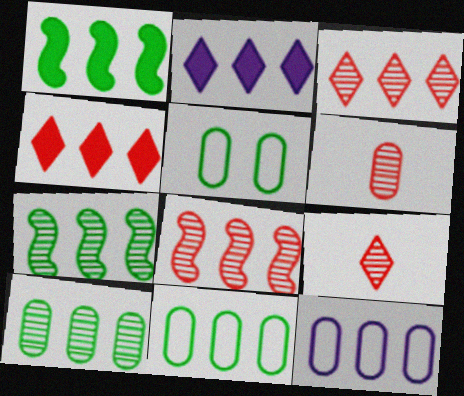[[1, 3, 12], 
[2, 8, 11], 
[4, 7, 12]]